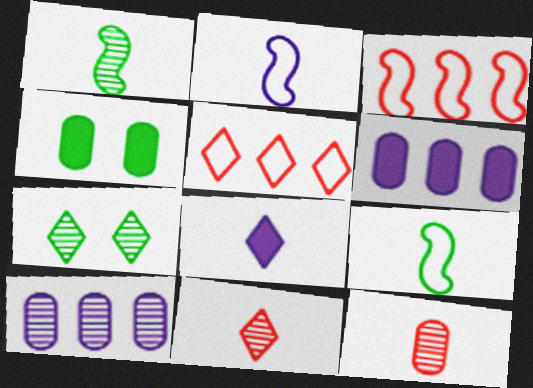[[5, 7, 8], 
[8, 9, 12]]